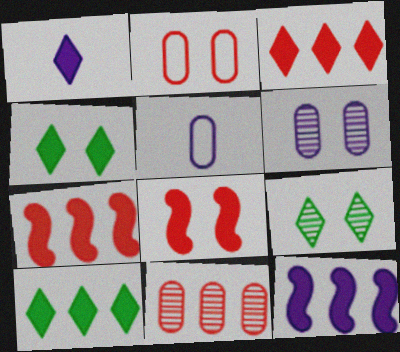[[1, 3, 4], 
[5, 7, 9]]